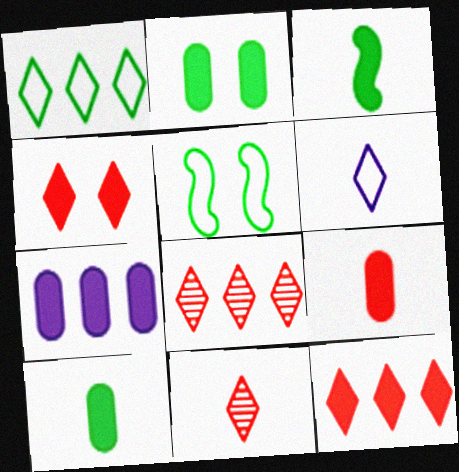[[2, 7, 9], 
[3, 4, 7], 
[5, 7, 11]]